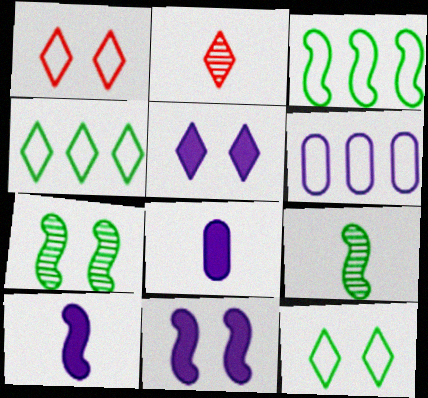[[2, 4, 5]]